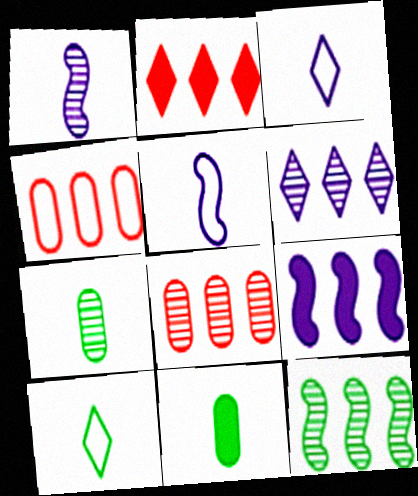[[6, 8, 12]]